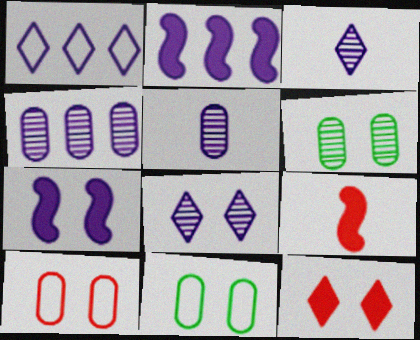[[1, 2, 4], 
[1, 5, 7], 
[1, 6, 9]]